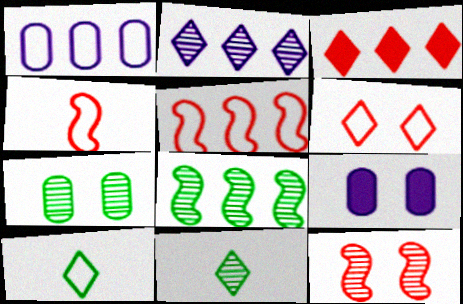[[1, 3, 8], 
[5, 9, 11], 
[7, 8, 11]]